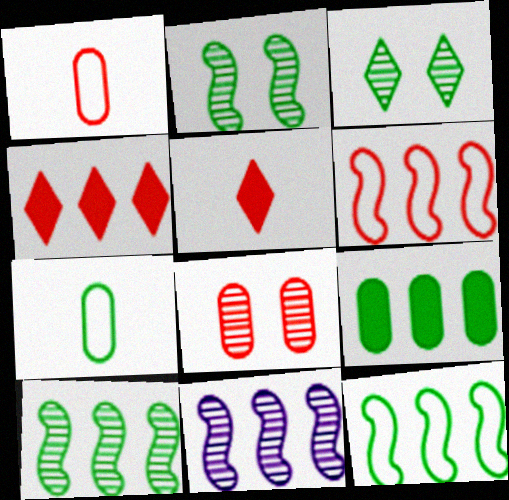[[5, 6, 8]]